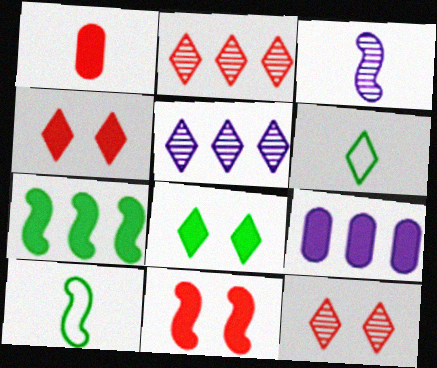[[1, 3, 6], 
[4, 5, 6], 
[9, 10, 12]]